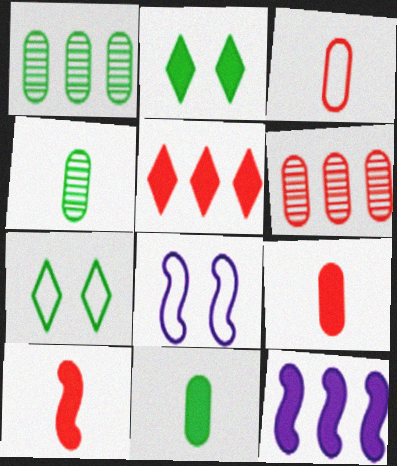[[2, 9, 12], 
[4, 5, 8]]